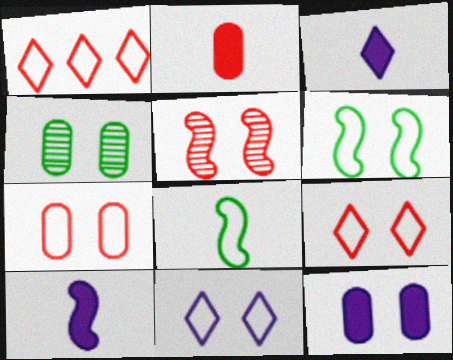[[1, 2, 5], 
[1, 4, 10], 
[4, 7, 12], 
[6, 7, 11]]